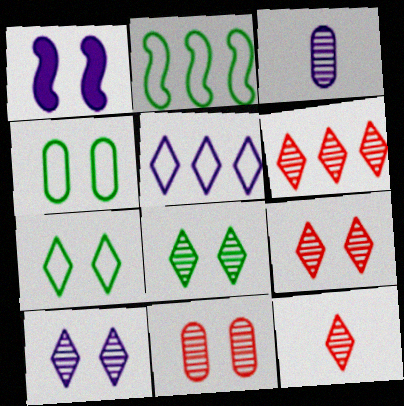[[1, 3, 5], 
[1, 4, 9], 
[1, 7, 11], 
[6, 9, 12], 
[8, 9, 10]]